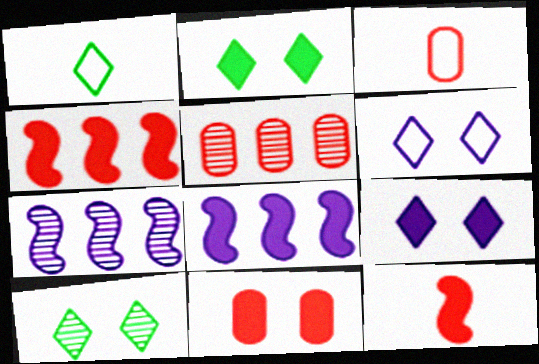[[1, 7, 11], 
[2, 3, 7], 
[3, 5, 11], 
[3, 8, 10]]